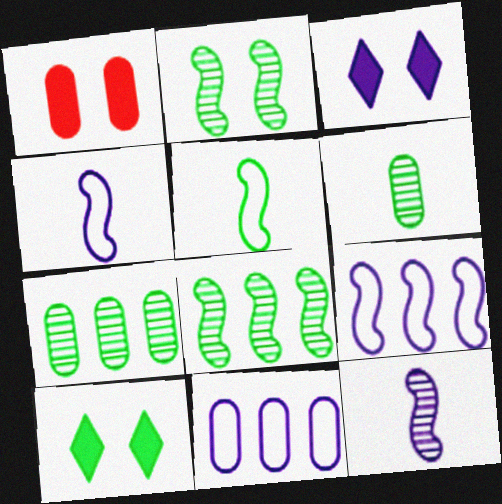[[1, 6, 11], 
[3, 11, 12], 
[5, 7, 10]]